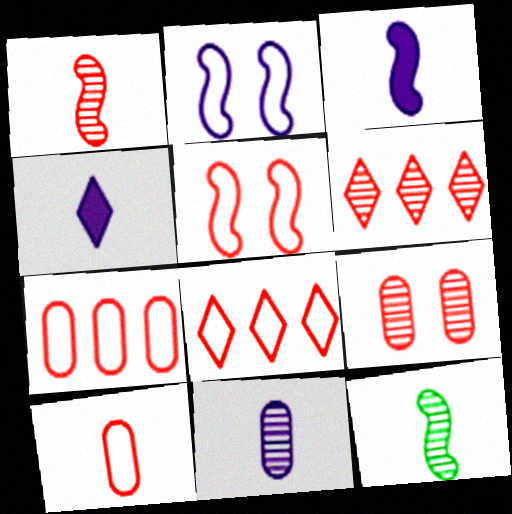[[1, 6, 9], 
[4, 10, 12], 
[5, 8, 10]]